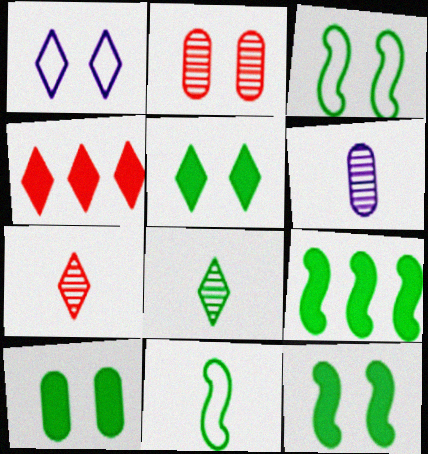[[1, 2, 12], 
[1, 4, 8], 
[3, 4, 6], 
[5, 10, 12]]